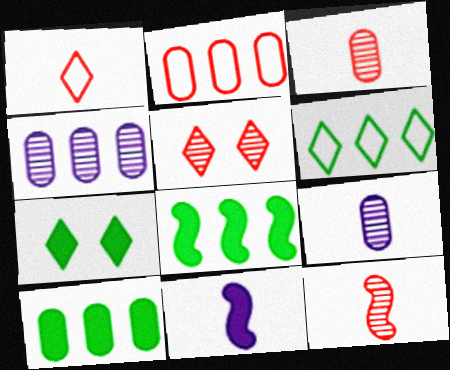[[2, 4, 10]]